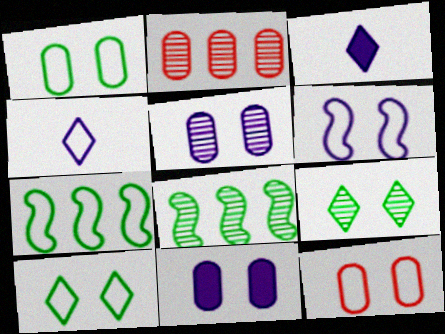[[3, 8, 12], 
[4, 7, 12], 
[6, 10, 12]]